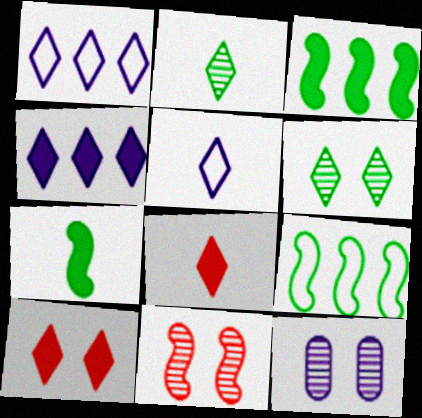[[1, 2, 10], 
[1, 6, 8], 
[2, 5, 8], 
[6, 11, 12], 
[8, 9, 12]]